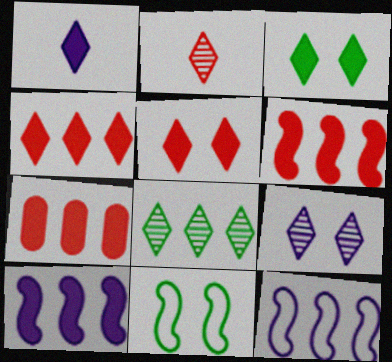[[1, 3, 4], 
[2, 8, 9], 
[4, 6, 7], 
[7, 8, 12]]